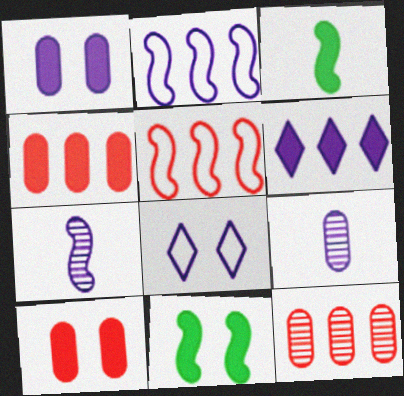[[3, 6, 10], 
[3, 8, 12], 
[5, 7, 11]]